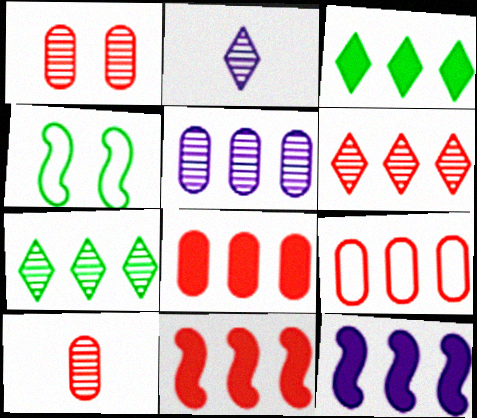[[2, 4, 8], 
[3, 8, 12], 
[6, 9, 11], 
[7, 9, 12]]